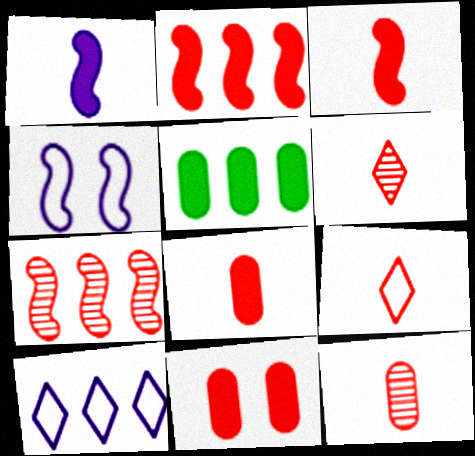[[3, 9, 12], 
[4, 5, 6], 
[5, 7, 10], 
[7, 9, 11]]